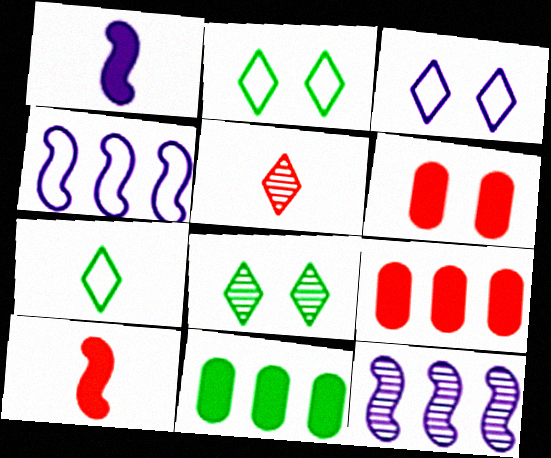[[6, 7, 12]]